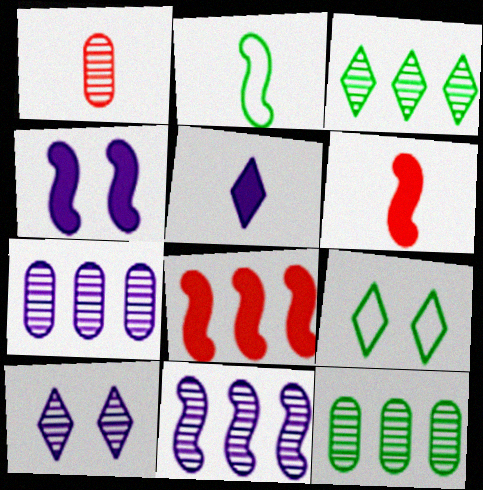[[1, 2, 5], 
[6, 7, 9]]